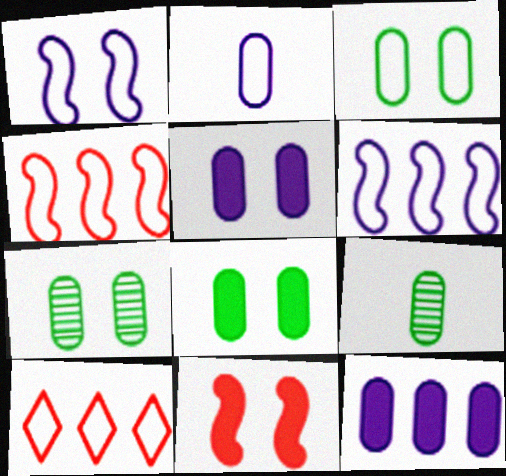[[3, 7, 8]]